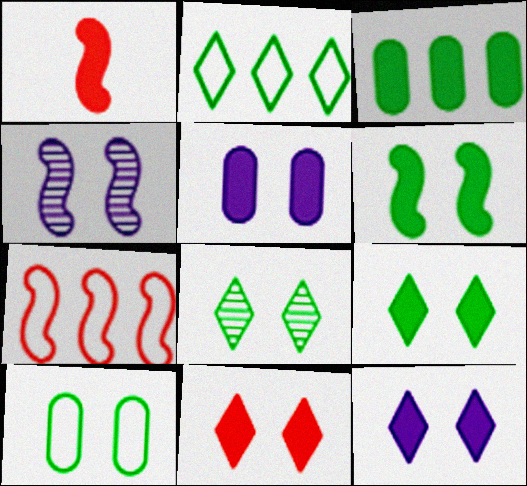[[1, 3, 12], 
[4, 10, 11], 
[5, 6, 11], 
[6, 8, 10], 
[9, 11, 12]]